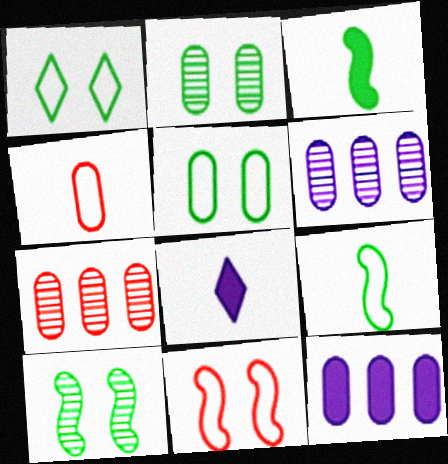[[2, 4, 12]]